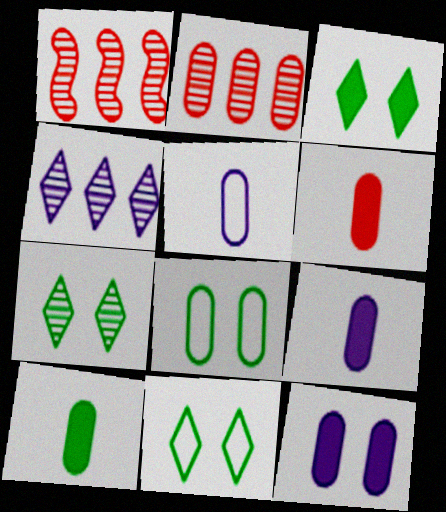[[1, 3, 5], 
[1, 9, 11], 
[2, 8, 9], 
[3, 7, 11], 
[6, 9, 10]]